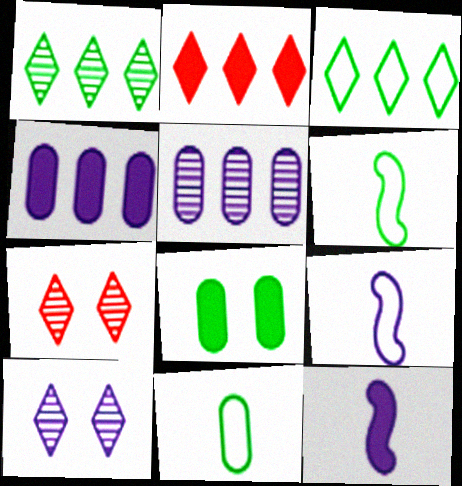[[1, 6, 8], 
[2, 8, 12], 
[4, 6, 7], 
[4, 9, 10]]